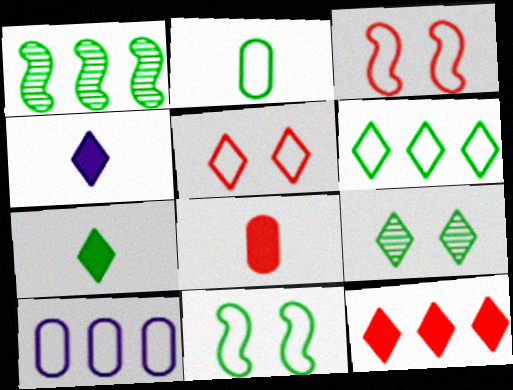[[1, 10, 12], 
[2, 6, 11], 
[6, 7, 9]]